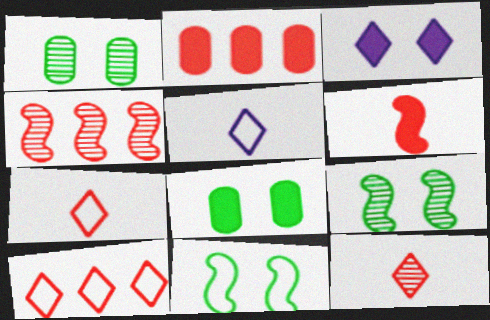[[2, 4, 10], 
[2, 5, 9], 
[4, 5, 8]]